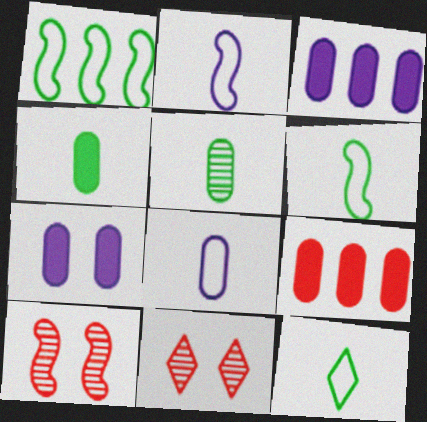[[3, 6, 11], 
[3, 10, 12], 
[4, 7, 9]]